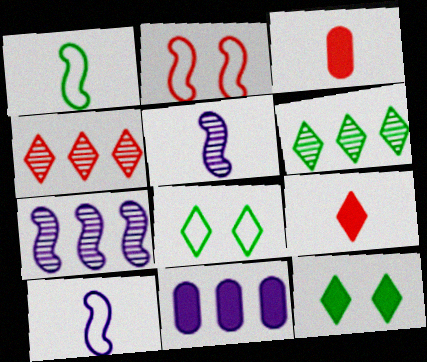[[2, 3, 4], 
[3, 7, 8]]